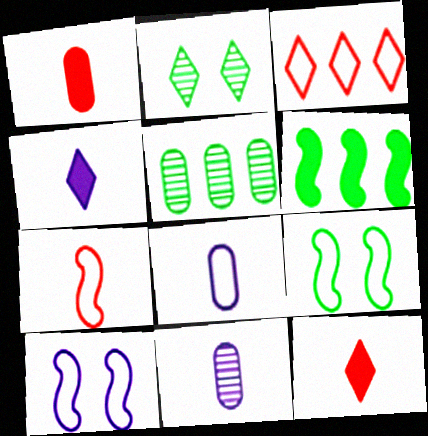[[2, 3, 4], 
[3, 8, 9], 
[5, 10, 12]]